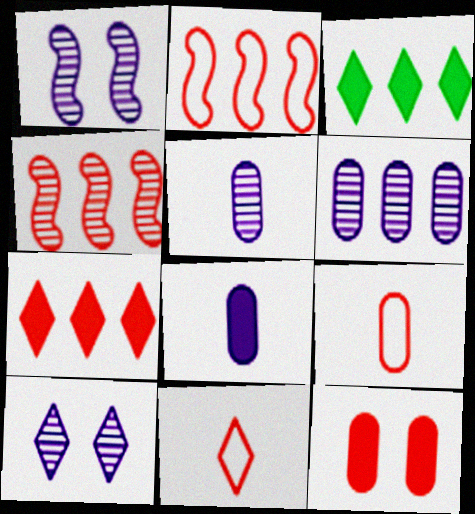[[1, 3, 9], 
[2, 3, 6], 
[3, 10, 11], 
[4, 11, 12]]